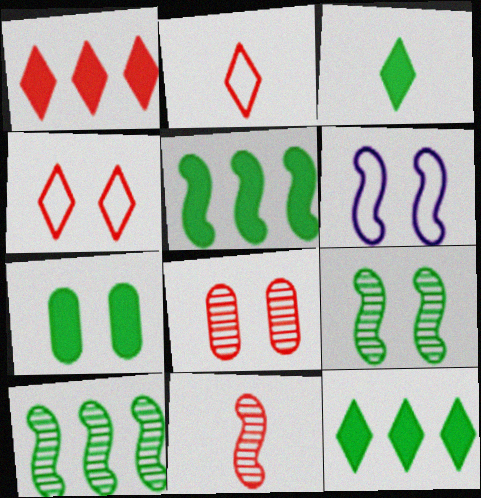[[3, 5, 7], 
[5, 6, 11]]